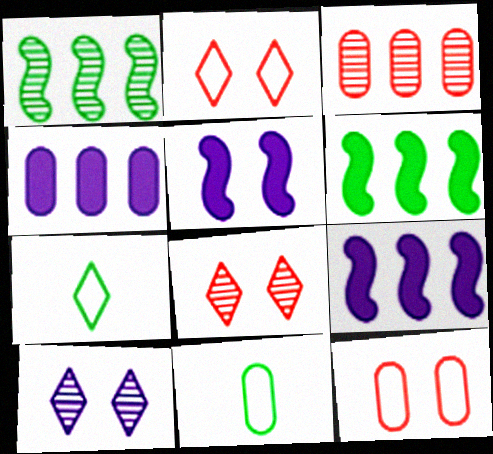[[3, 5, 7], 
[8, 9, 11]]